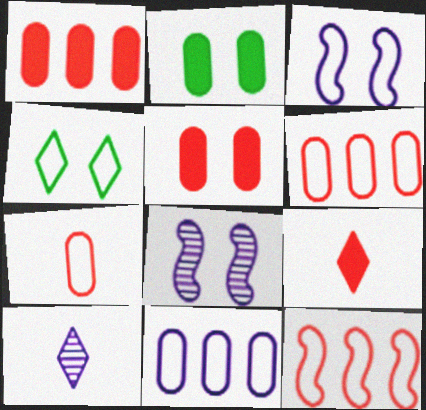[[2, 10, 12], 
[4, 5, 8]]